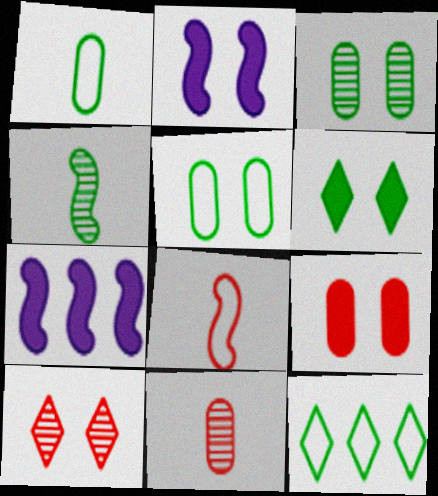[[1, 7, 10], 
[2, 5, 10], 
[2, 6, 9], 
[2, 11, 12]]